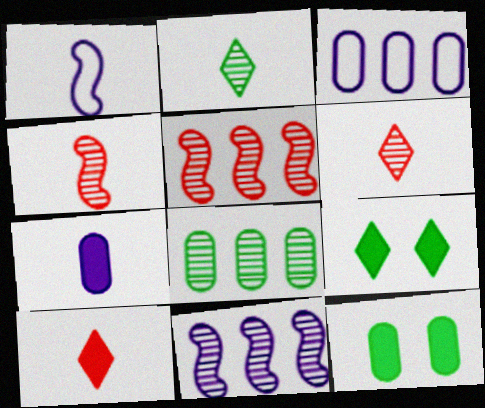[[3, 4, 9]]